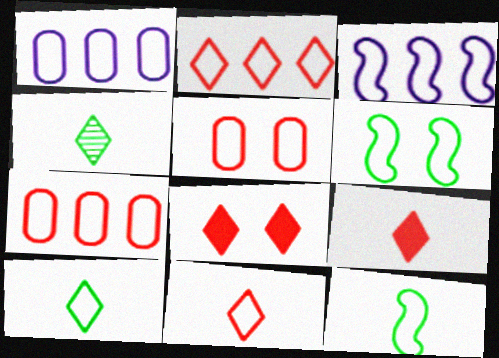[[1, 6, 11], 
[3, 5, 10]]